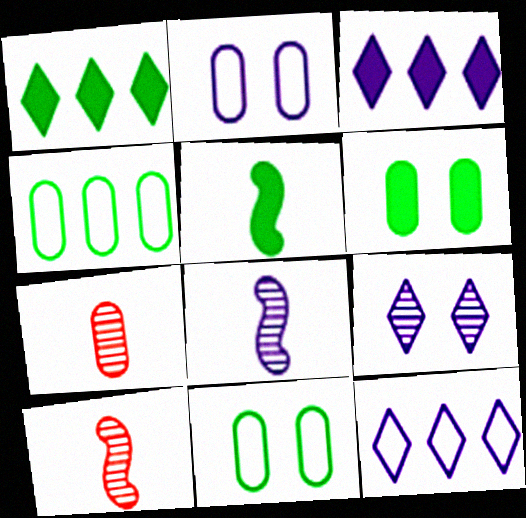[[1, 2, 10], 
[1, 5, 6], 
[2, 3, 8], 
[3, 10, 11], 
[6, 10, 12]]